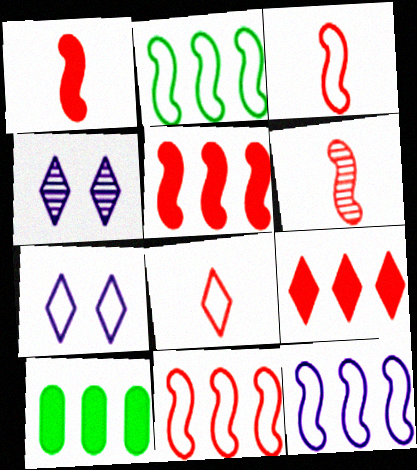[[1, 3, 6], 
[2, 11, 12], 
[3, 4, 10], 
[6, 7, 10]]